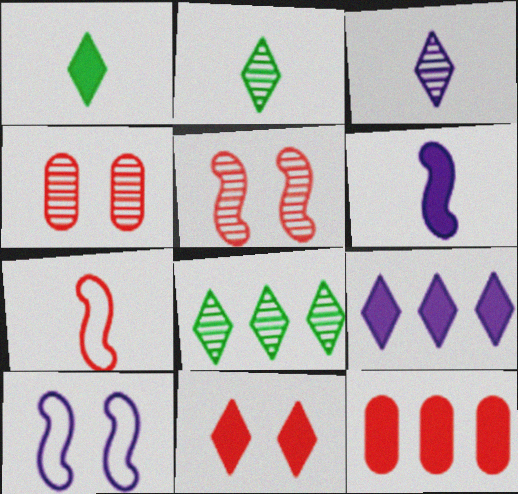[[1, 9, 11], 
[2, 10, 12]]